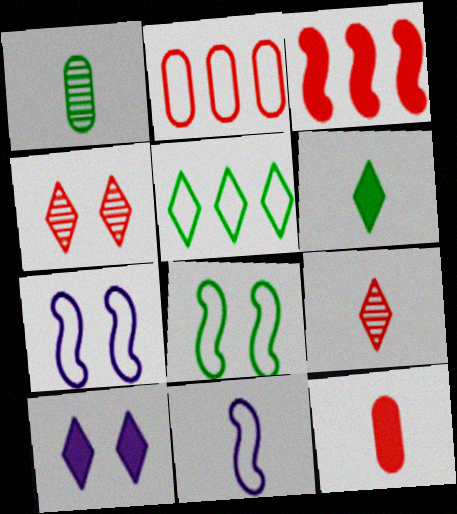[[5, 9, 10]]